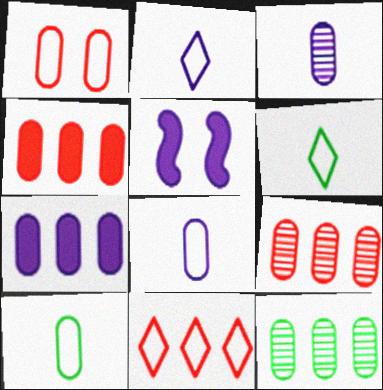[[5, 6, 9]]